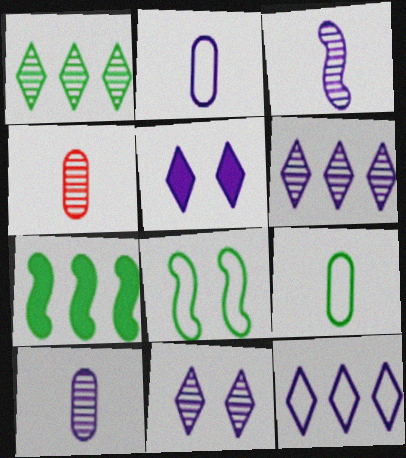[]